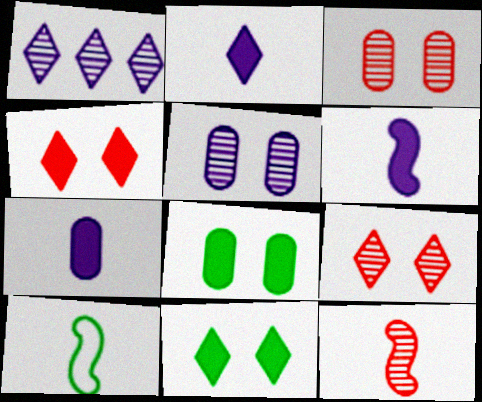[[2, 6, 7], 
[6, 10, 12]]